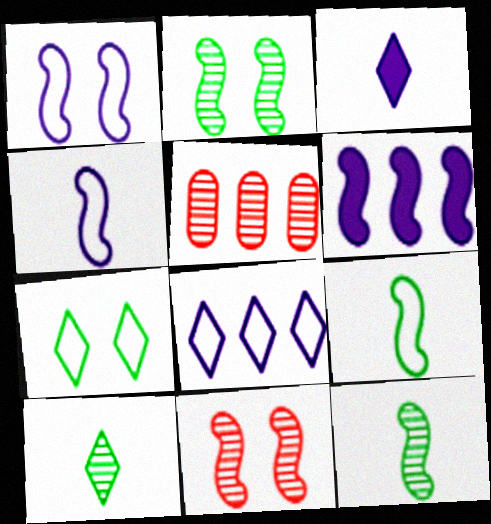[[6, 9, 11]]